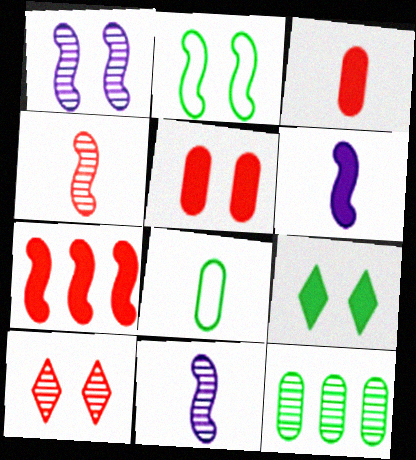[[2, 7, 11], 
[10, 11, 12]]